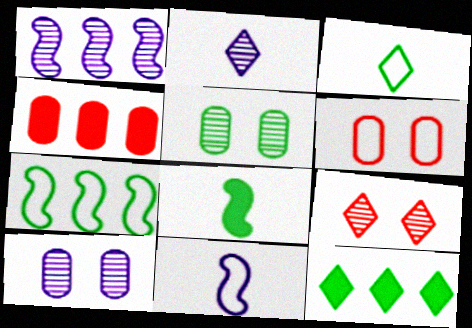[[1, 2, 10]]